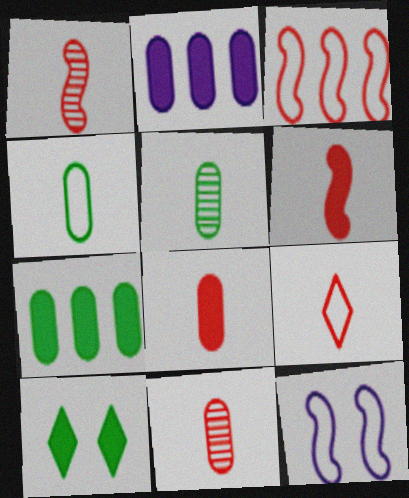[[1, 8, 9], 
[2, 6, 10], 
[6, 9, 11]]